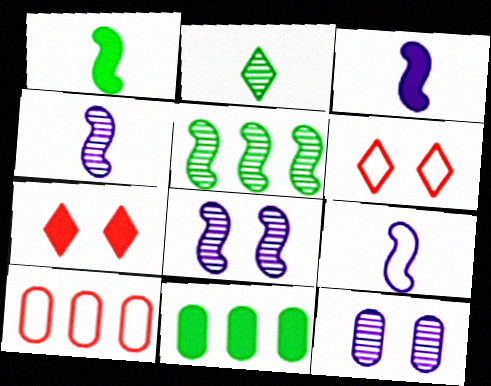[[3, 4, 9], 
[3, 7, 11], 
[4, 6, 11]]